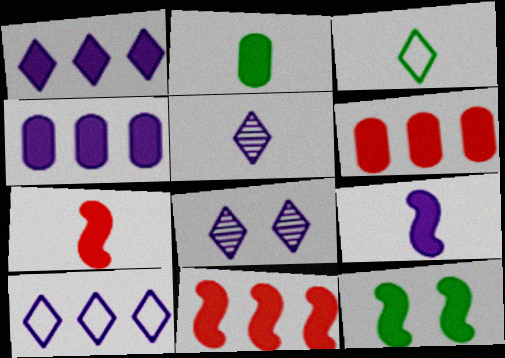[[9, 11, 12]]